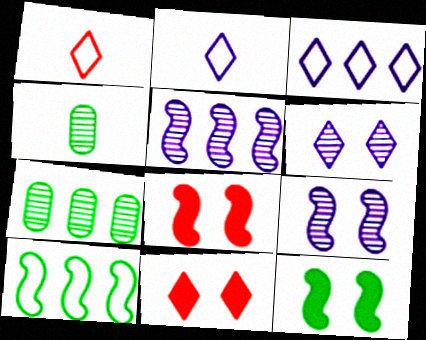[[2, 7, 8], 
[3, 4, 8]]